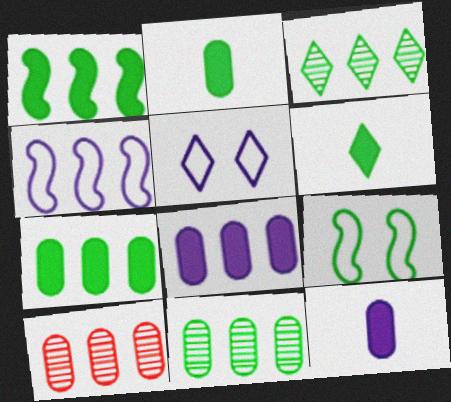[[2, 3, 9], 
[6, 9, 11]]